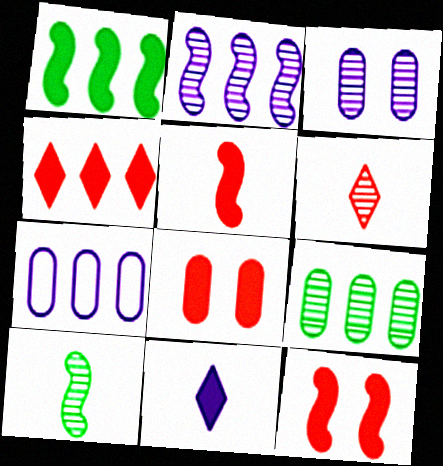[[1, 8, 11], 
[4, 5, 8]]